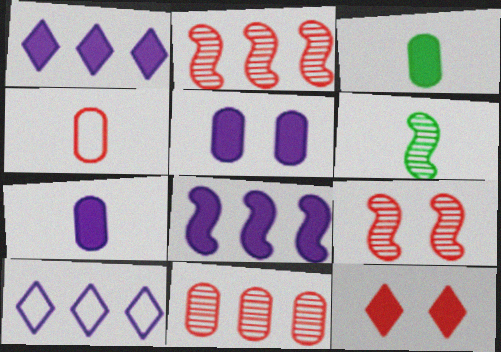[[2, 4, 12], 
[3, 8, 12], 
[3, 9, 10]]